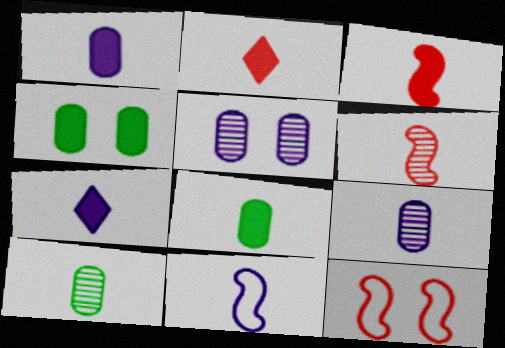[[2, 10, 11], 
[3, 7, 8], 
[7, 9, 11]]